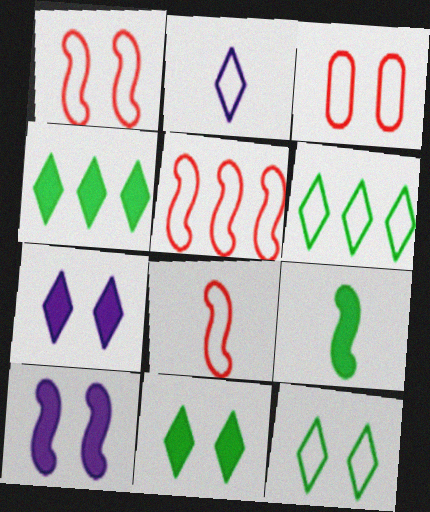[[1, 5, 8]]